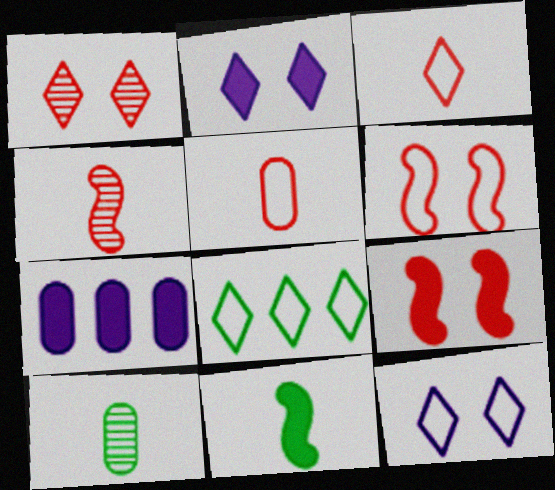[[3, 8, 12]]